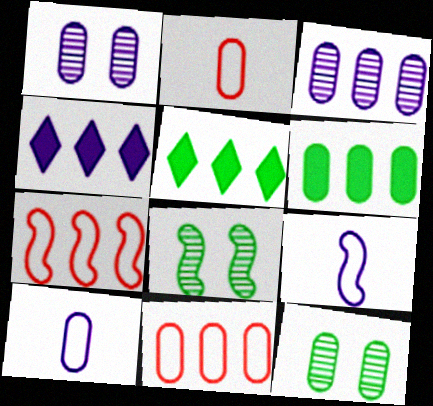[[1, 2, 6], 
[1, 4, 9], 
[2, 4, 8], 
[3, 5, 7], 
[3, 6, 11]]